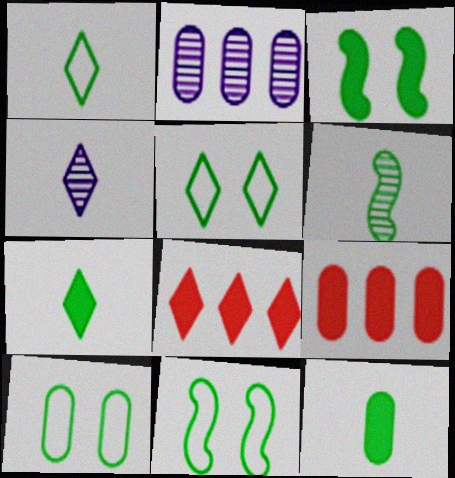[[1, 6, 12], 
[4, 5, 8], 
[4, 9, 11], 
[5, 10, 11]]